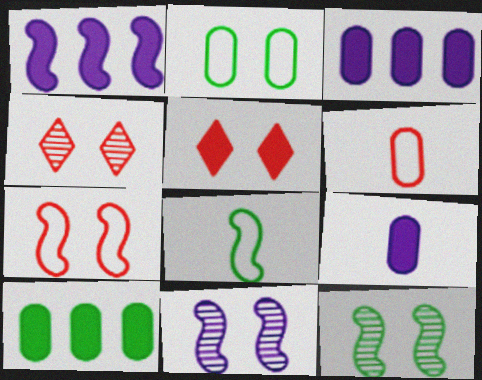[[2, 5, 11], 
[3, 4, 8]]